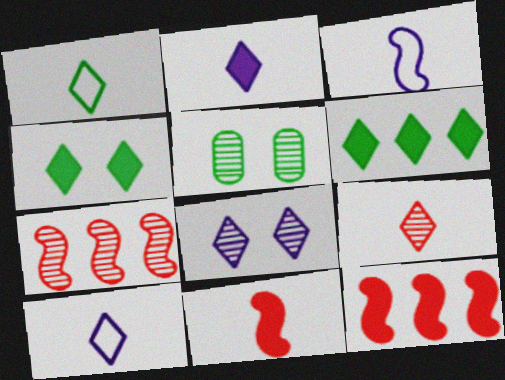[[1, 2, 9], 
[5, 10, 12]]